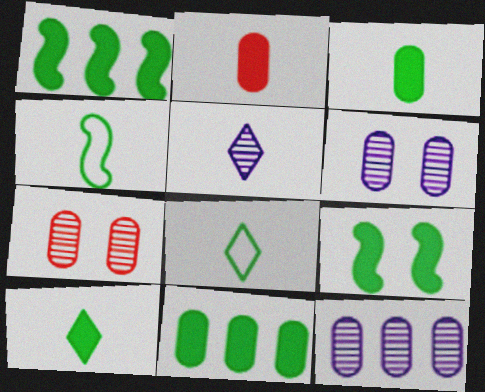[[2, 4, 5], 
[9, 10, 11]]